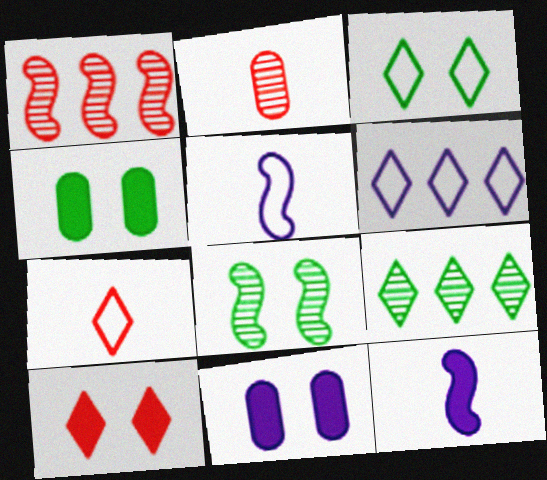[[3, 4, 8], 
[3, 6, 7]]